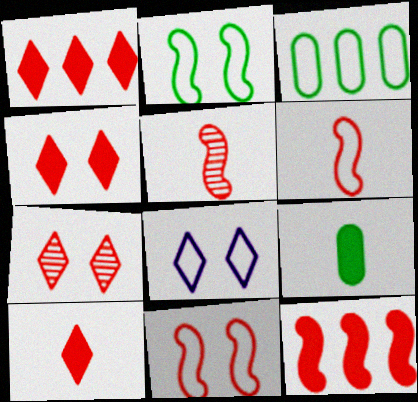[[1, 4, 10], 
[3, 6, 8], 
[5, 11, 12]]